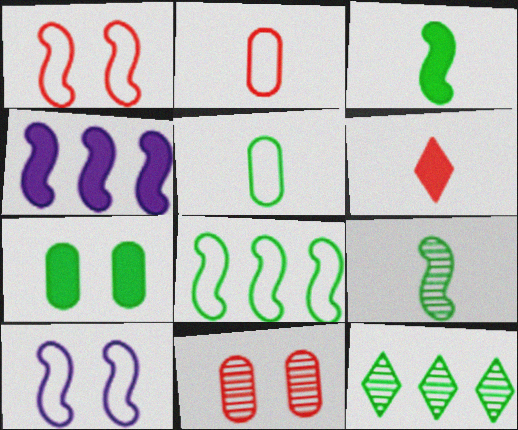[[1, 4, 9], 
[4, 6, 7]]